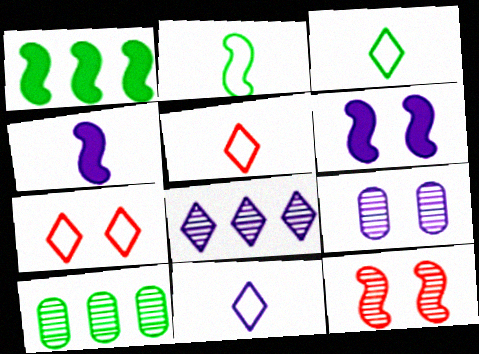[[1, 5, 9], 
[3, 5, 11], 
[4, 7, 10], 
[5, 6, 10]]